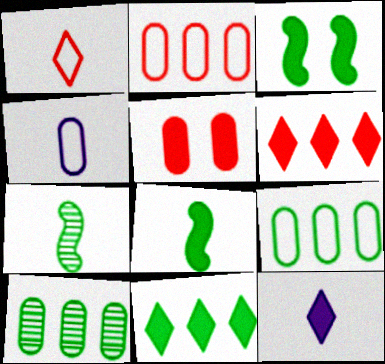[[4, 5, 10]]